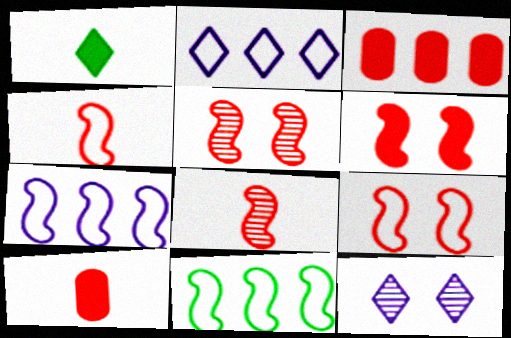[[5, 6, 9], 
[10, 11, 12]]